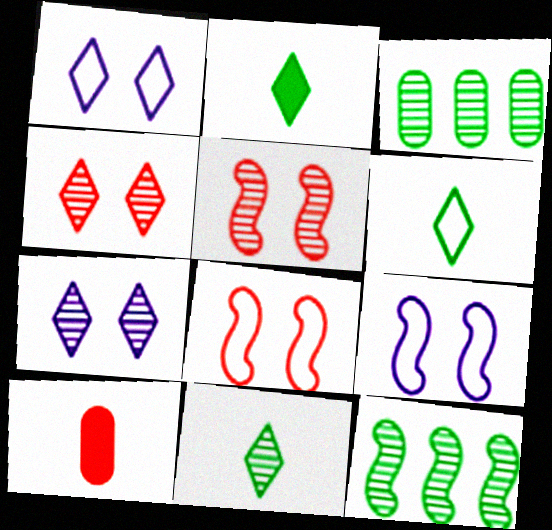[[1, 10, 12], 
[2, 6, 11]]